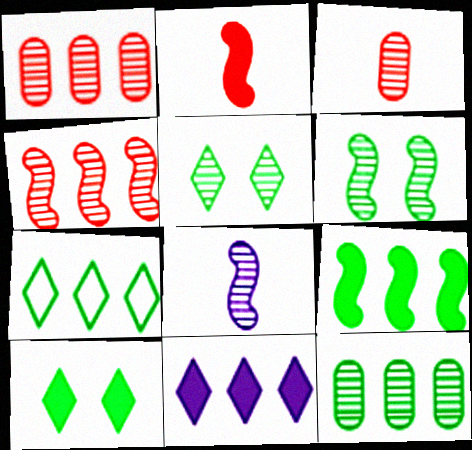[[1, 5, 8], 
[4, 6, 8], 
[7, 9, 12]]